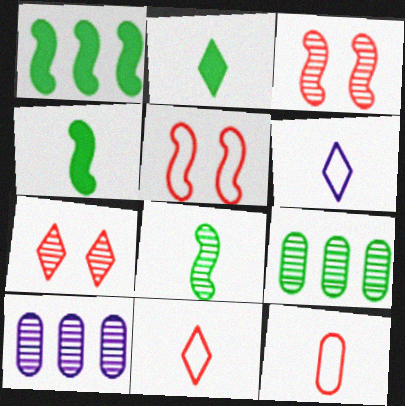[[2, 5, 10], 
[7, 8, 10]]